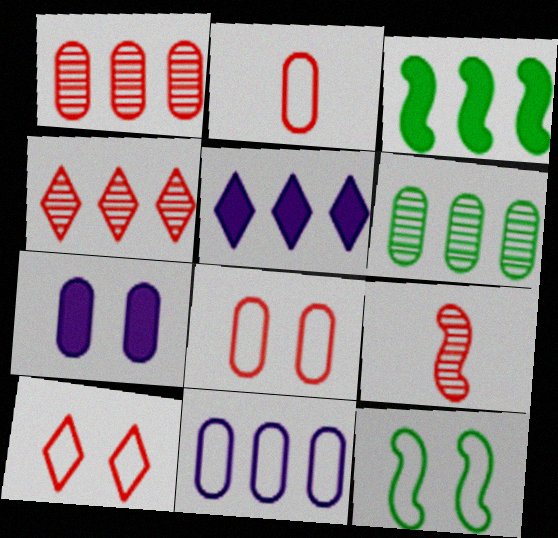[[2, 6, 7], 
[3, 4, 11]]